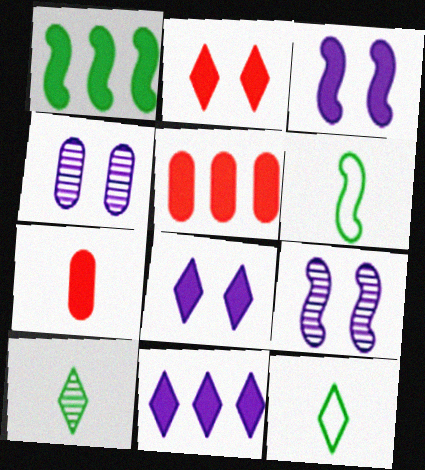[[1, 5, 11], 
[1, 7, 8], 
[5, 9, 12]]